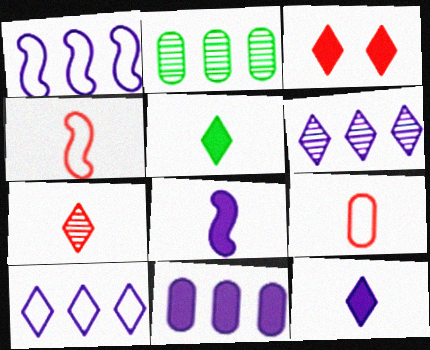[[1, 6, 11]]